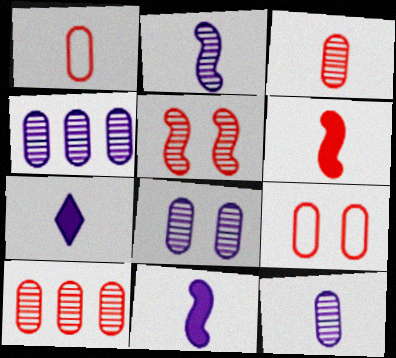[[4, 8, 12]]